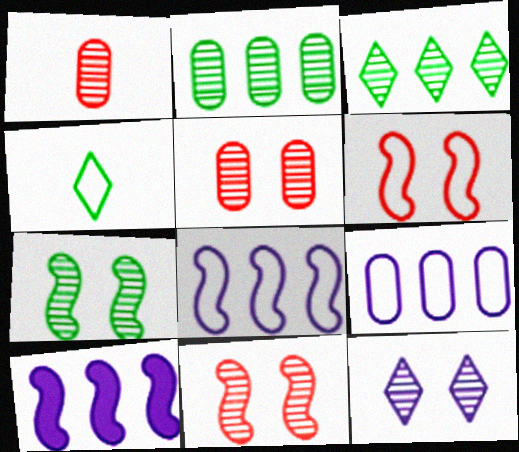[[4, 5, 10], 
[4, 6, 9], 
[5, 7, 12]]